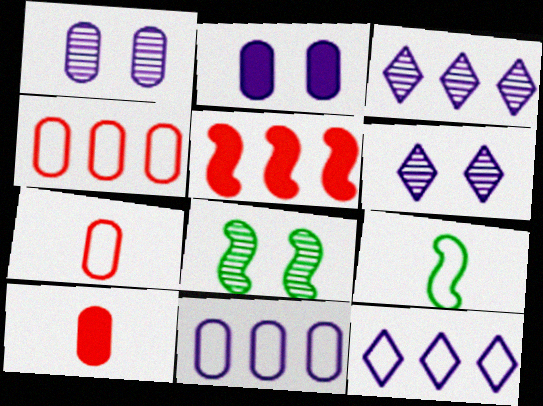[[8, 10, 12]]